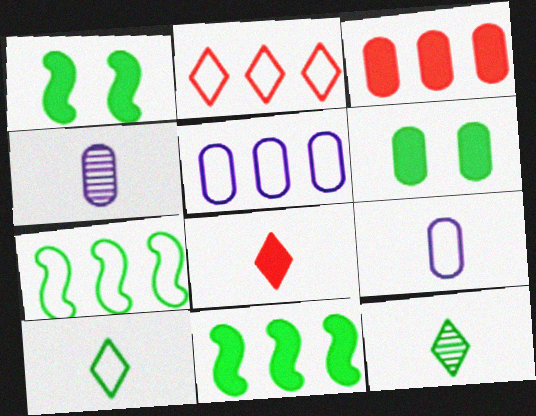[[1, 2, 4], 
[2, 5, 7], 
[6, 7, 12]]